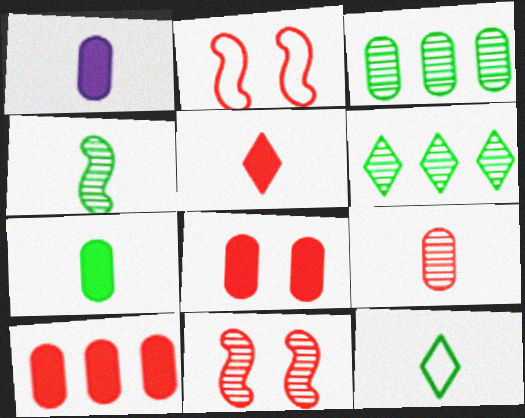[[1, 2, 6], 
[4, 7, 12]]